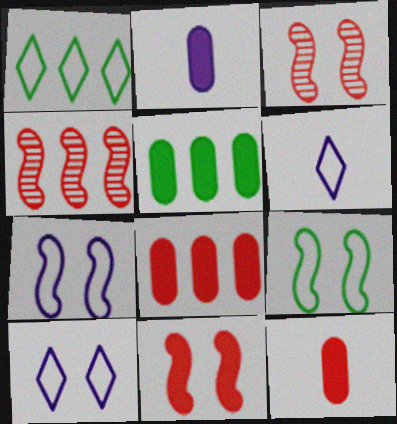[[1, 2, 3], 
[3, 5, 6]]